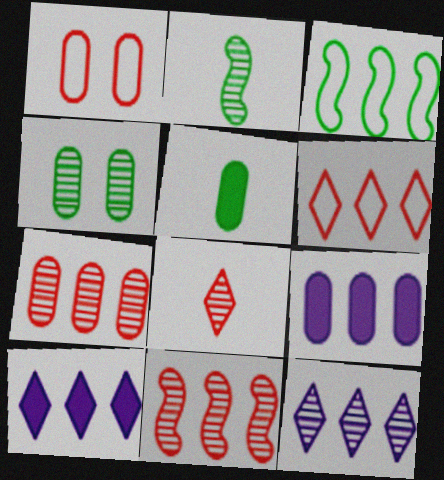[[1, 2, 10], 
[3, 7, 10]]